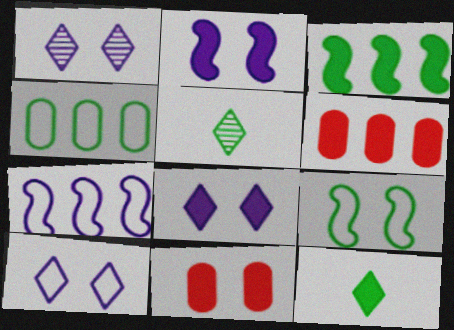[[1, 8, 10], 
[1, 9, 11], 
[2, 6, 12], 
[5, 7, 11]]